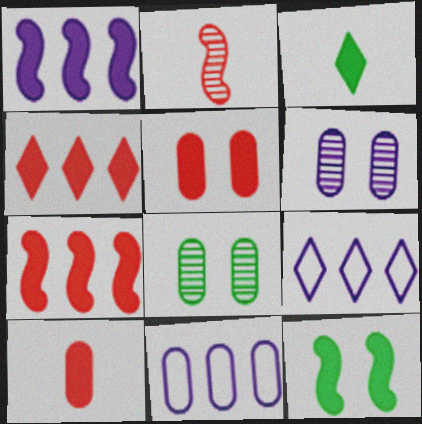[[1, 3, 5], 
[8, 10, 11]]